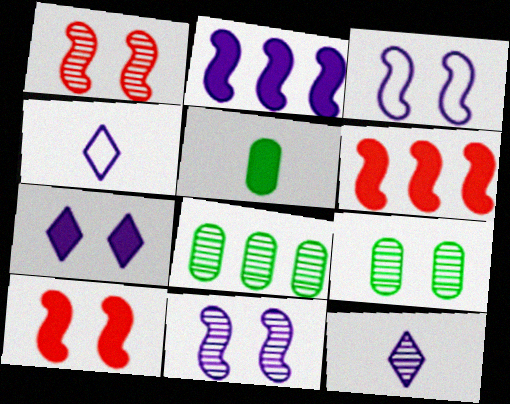[[1, 8, 12], 
[4, 6, 9], 
[4, 8, 10], 
[5, 6, 7]]